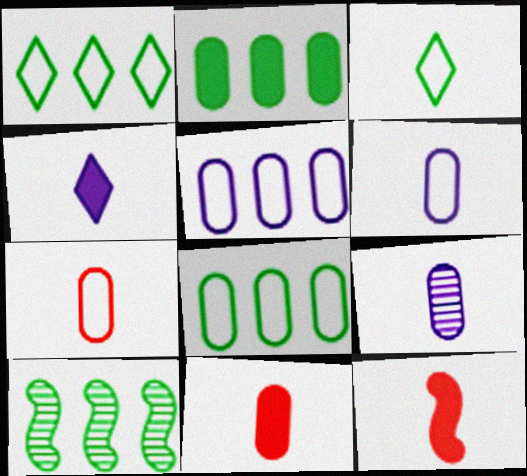[[1, 2, 10], 
[3, 9, 12]]